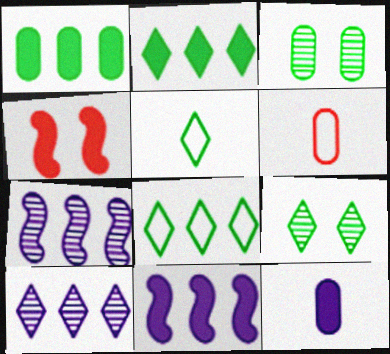[[2, 4, 12], 
[2, 5, 9], 
[6, 9, 11]]